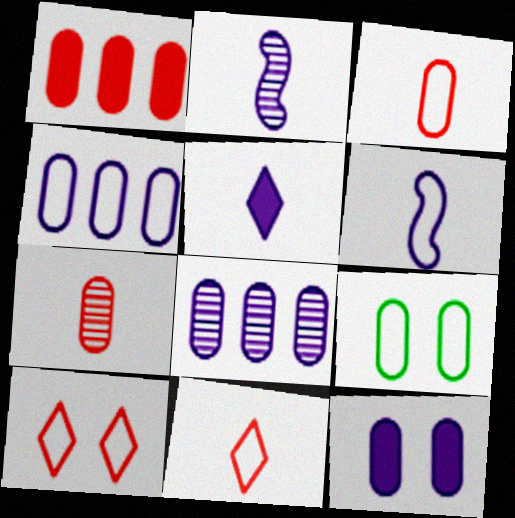[[3, 4, 9]]